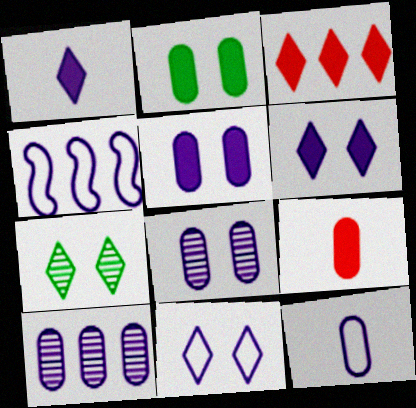[[1, 4, 8], 
[4, 7, 9], 
[4, 11, 12], 
[5, 10, 12]]